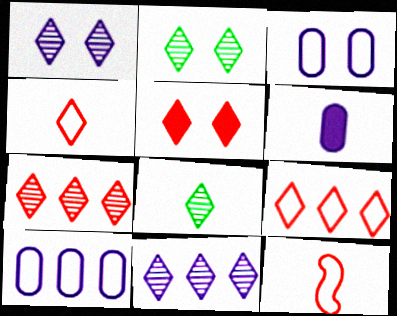[[1, 7, 8], 
[4, 5, 7], 
[6, 8, 12]]